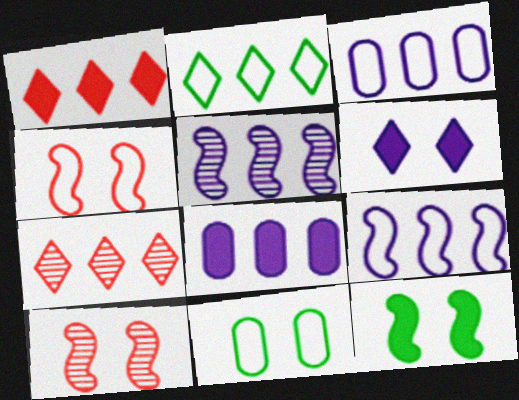[[6, 10, 11]]